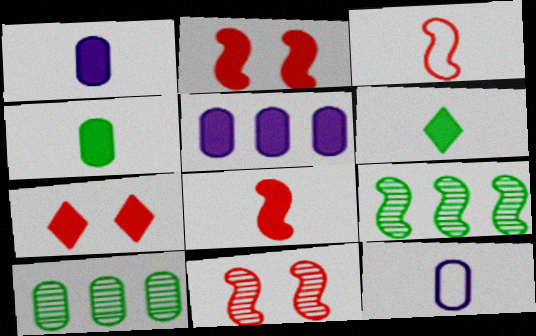[[1, 6, 8], 
[2, 5, 6], 
[7, 9, 12]]